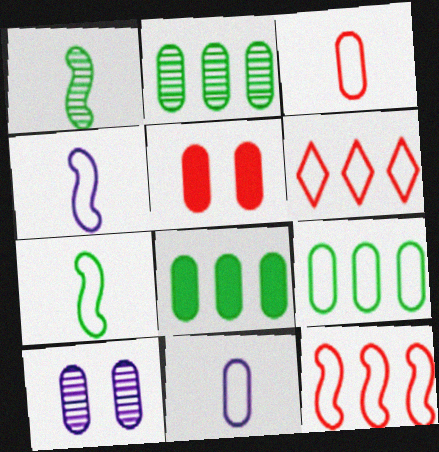[[2, 5, 11], 
[2, 8, 9], 
[3, 8, 10]]